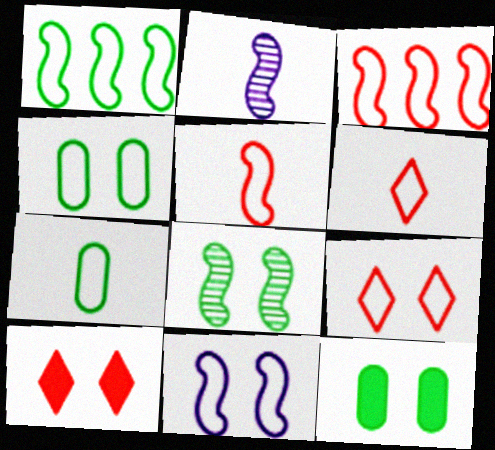[[1, 5, 11], 
[4, 9, 11]]